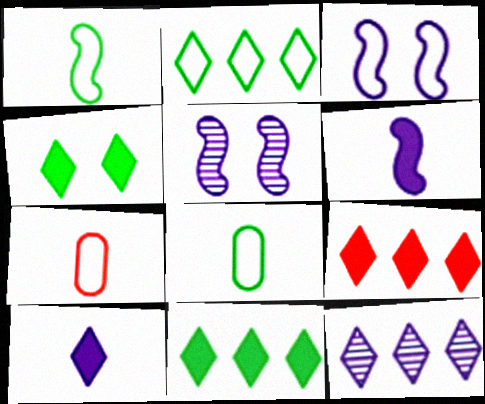[[2, 3, 7], 
[2, 9, 12], 
[4, 9, 10], 
[5, 7, 11], 
[5, 8, 9]]